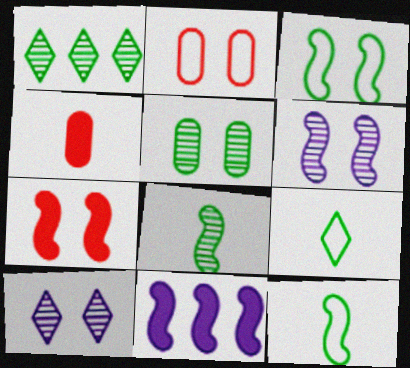[[1, 5, 8], 
[3, 6, 7]]